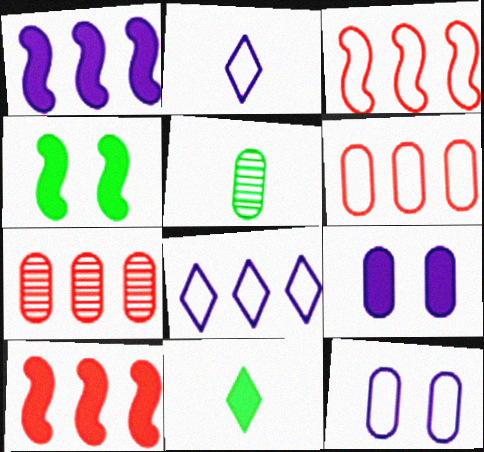[[2, 4, 7], 
[5, 6, 9], 
[9, 10, 11]]